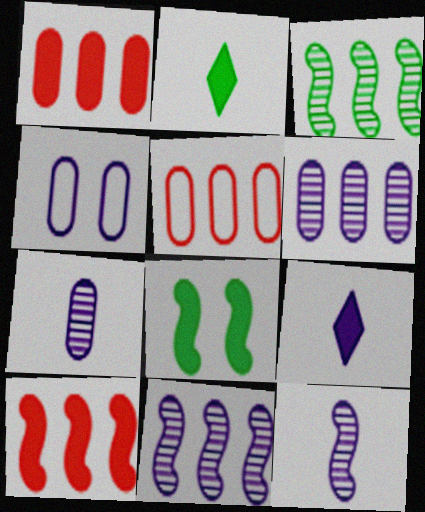[[1, 8, 9], 
[4, 9, 11]]